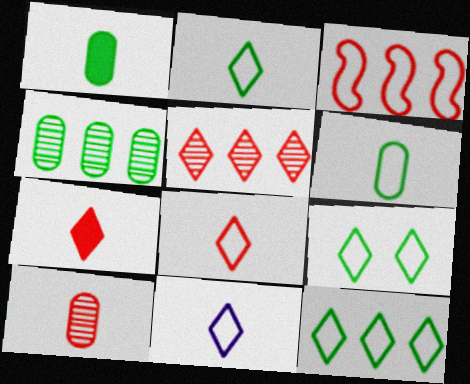[[2, 8, 11], 
[2, 9, 12]]